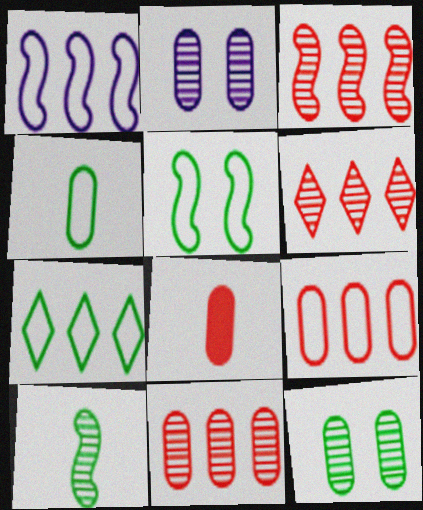[[1, 7, 9], 
[2, 6, 10], 
[3, 6, 11], 
[4, 5, 7]]